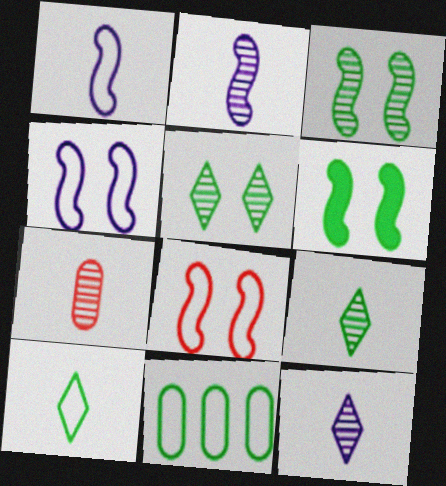[[2, 7, 9], 
[6, 9, 11]]